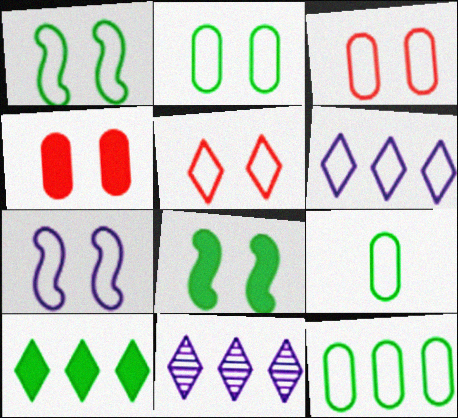[[2, 5, 7], 
[2, 9, 12]]